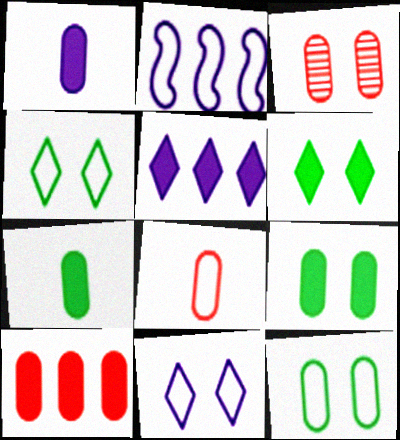[[1, 9, 10], 
[2, 4, 8], 
[3, 8, 10]]